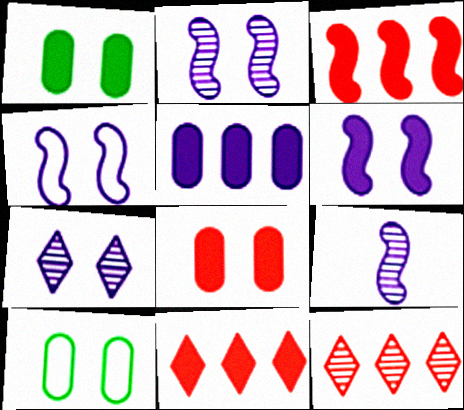[[2, 4, 6], 
[9, 10, 11]]